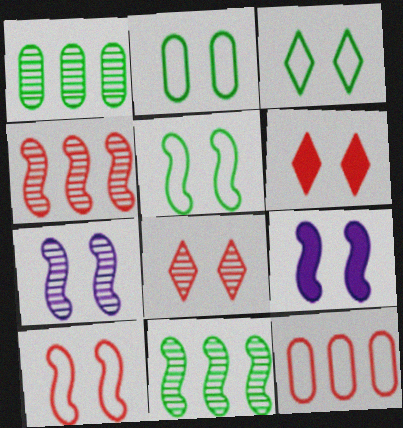[[2, 3, 5], 
[2, 6, 7], 
[2, 8, 9]]